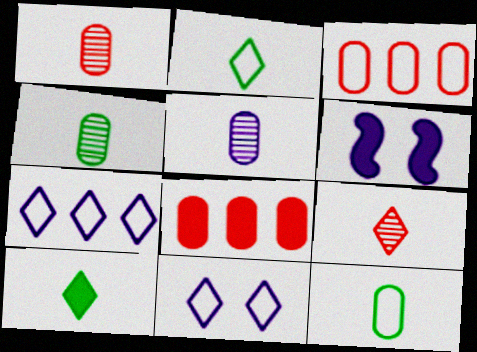[[1, 4, 5], 
[5, 6, 7], 
[6, 8, 10]]